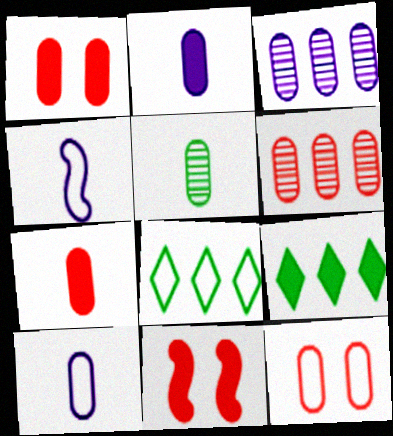[[2, 9, 11], 
[4, 8, 12], 
[5, 7, 10], 
[6, 7, 12]]